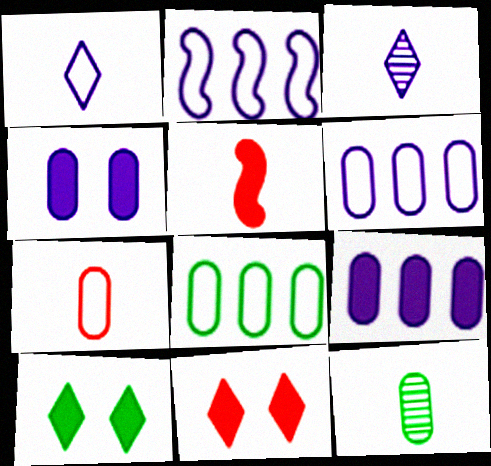[[1, 5, 12], 
[2, 3, 4], 
[2, 11, 12], 
[5, 9, 10]]